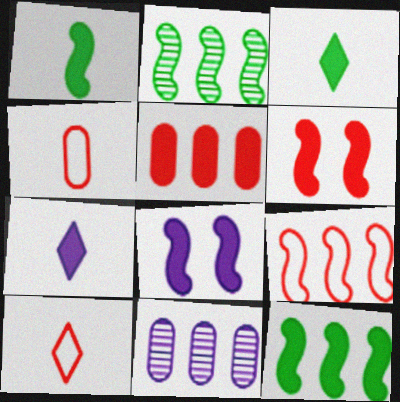[[3, 5, 8]]